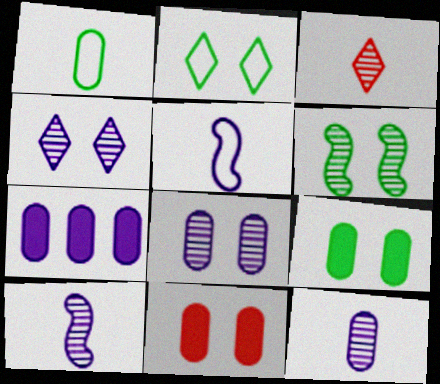[[2, 6, 9], 
[4, 5, 7]]